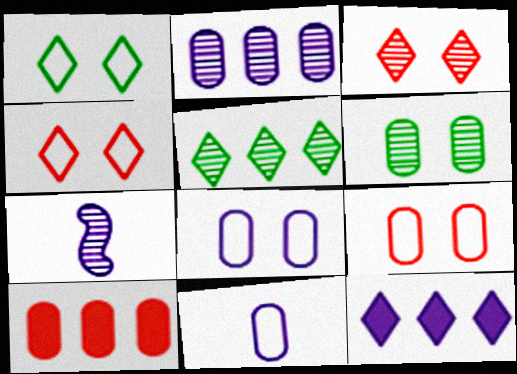[[1, 7, 10], 
[6, 10, 11], 
[7, 8, 12]]